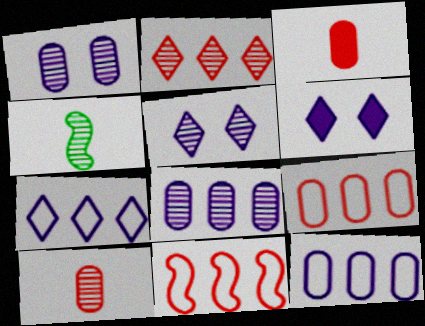[[1, 2, 4], 
[4, 6, 9]]